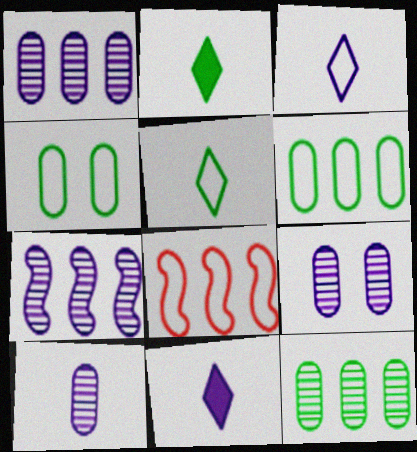[[1, 9, 10], 
[2, 8, 9], 
[3, 4, 8]]